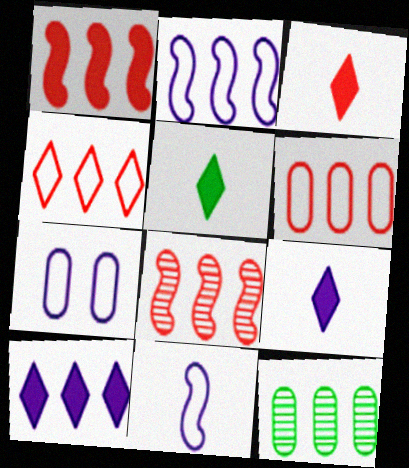[[3, 5, 9], 
[5, 7, 8]]